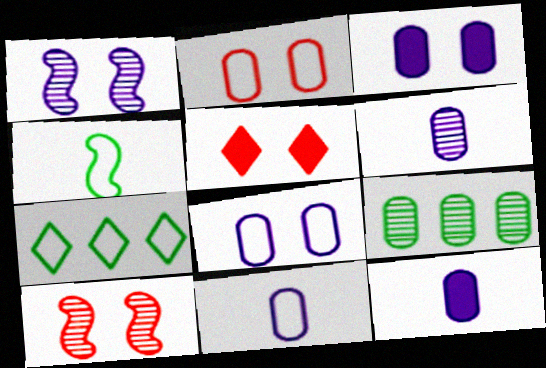[[2, 5, 10], 
[2, 9, 12], 
[6, 11, 12], 
[7, 10, 12]]